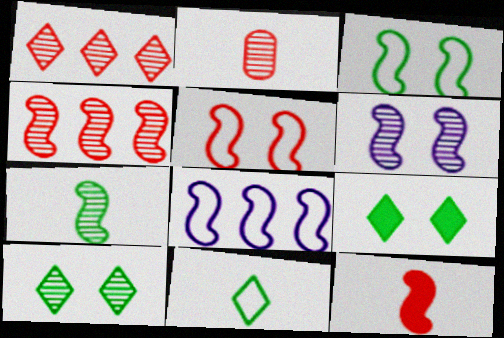[[2, 8, 9], 
[4, 5, 12], 
[4, 6, 7]]